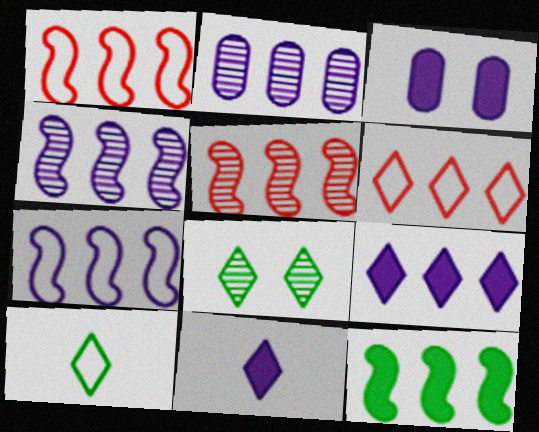[[1, 4, 12], 
[2, 6, 12], 
[2, 7, 9], 
[3, 5, 10], 
[5, 7, 12], 
[6, 8, 11]]